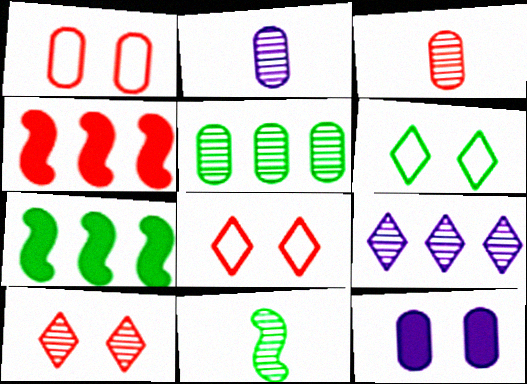[[2, 4, 6], 
[2, 7, 8], 
[3, 4, 8]]